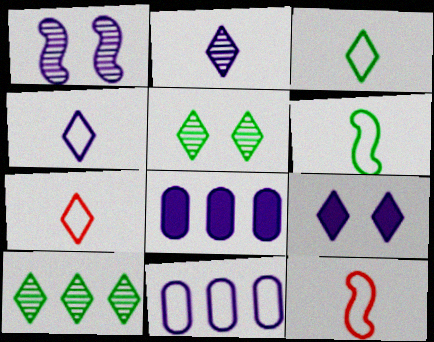[[1, 4, 8], 
[3, 4, 7], 
[5, 8, 12], 
[7, 9, 10]]